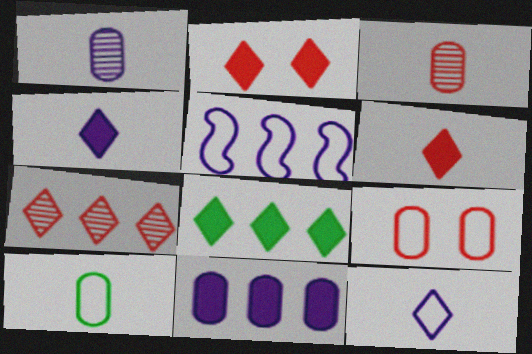[[2, 4, 8]]